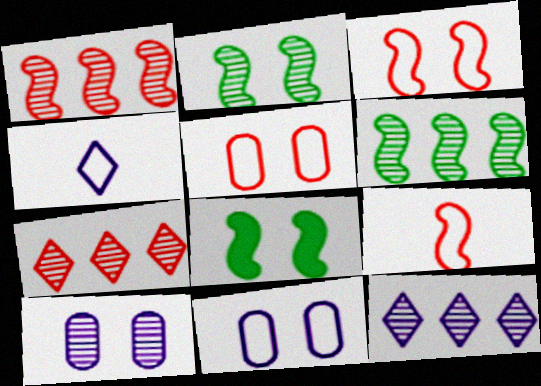[]